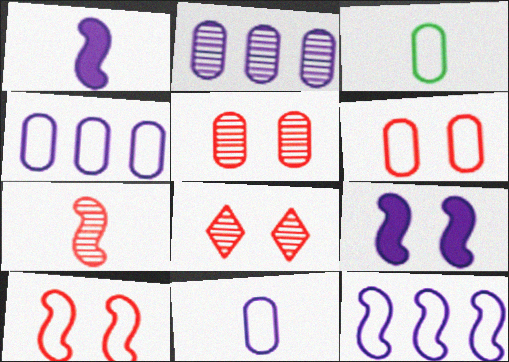[[3, 4, 6]]